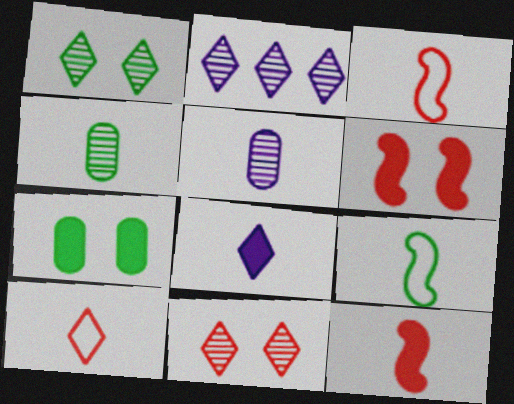[[2, 3, 7], 
[3, 4, 8]]